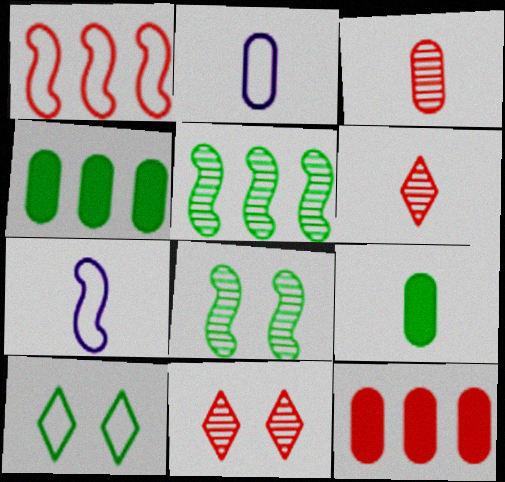[[1, 2, 10], 
[2, 3, 9], 
[4, 7, 11], 
[5, 9, 10], 
[6, 7, 9]]